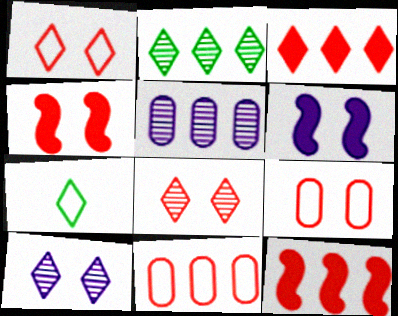[[3, 7, 10], 
[4, 5, 7], 
[4, 8, 9]]